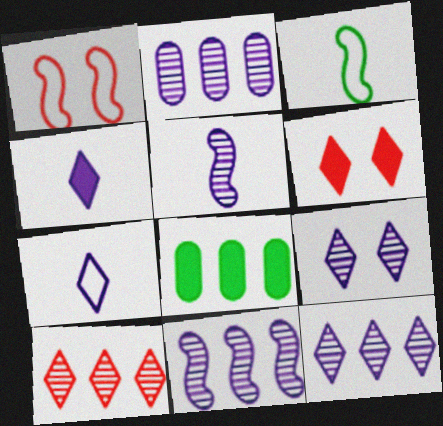[[2, 3, 6], 
[2, 5, 9], 
[2, 11, 12]]